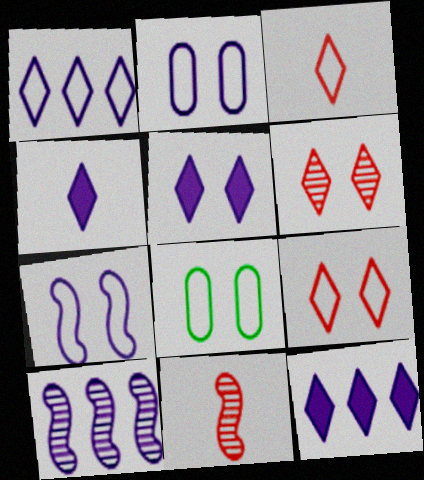[[2, 4, 10], 
[4, 5, 12], 
[7, 8, 9], 
[8, 11, 12]]